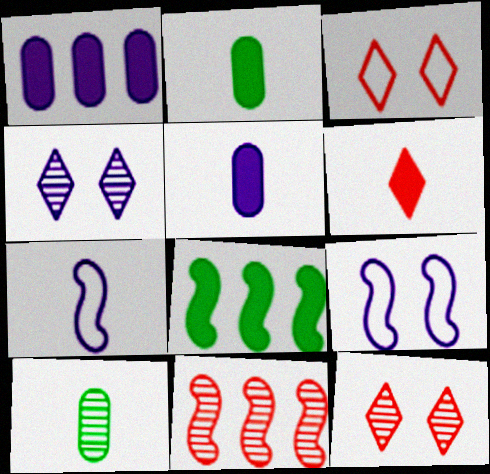[[1, 4, 7], 
[4, 10, 11], 
[6, 7, 10]]